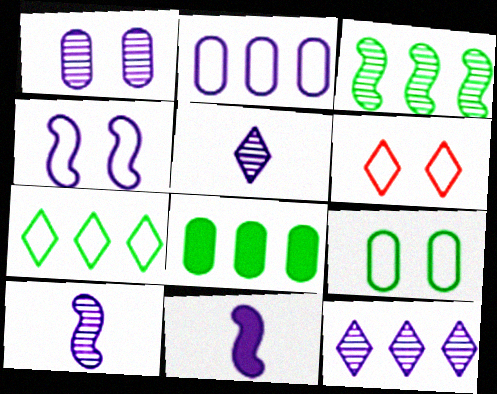[[1, 10, 12], 
[3, 7, 8], 
[4, 6, 9], 
[6, 8, 10]]